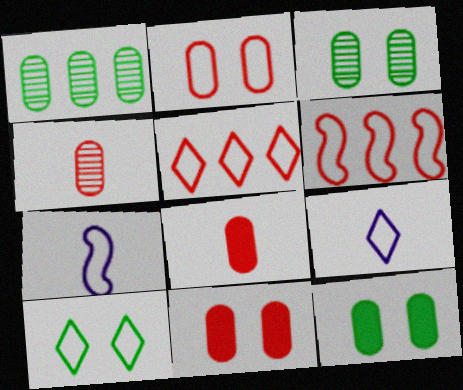[[5, 9, 10]]